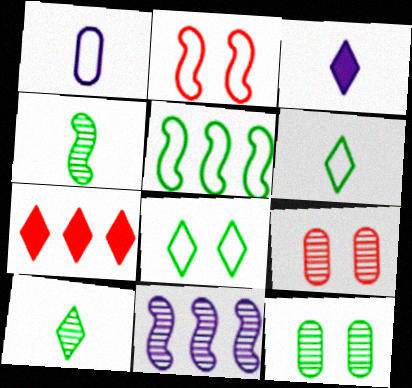[[3, 5, 9], 
[9, 10, 11]]